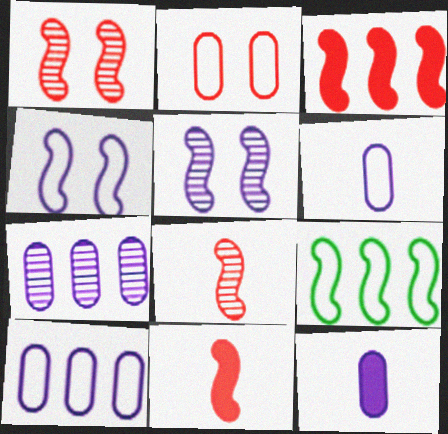[[5, 9, 11]]